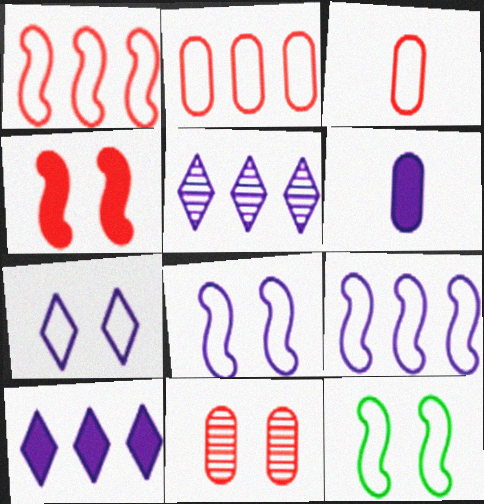[[5, 6, 8]]